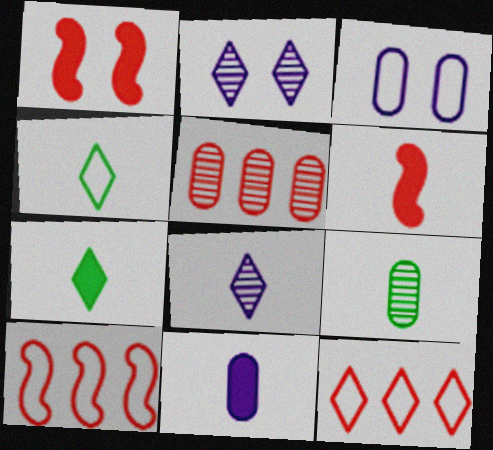[[2, 7, 12], 
[3, 4, 10], 
[6, 7, 11]]